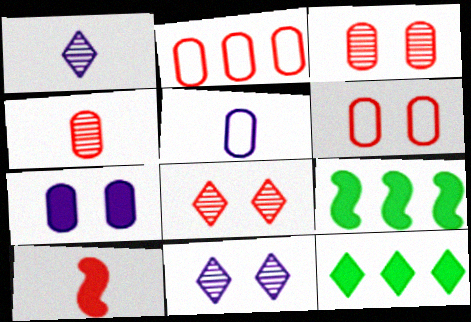[[1, 6, 9], 
[2, 8, 10], 
[5, 8, 9], 
[7, 10, 12]]